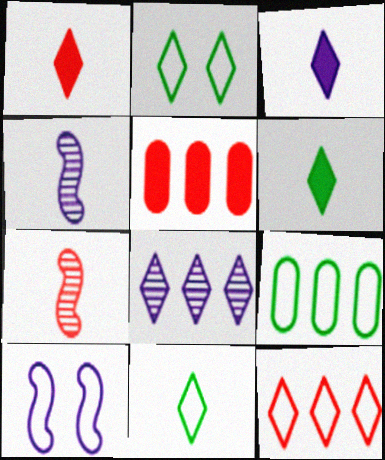[[1, 2, 8], 
[1, 3, 6], 
[2, 4, 5]]